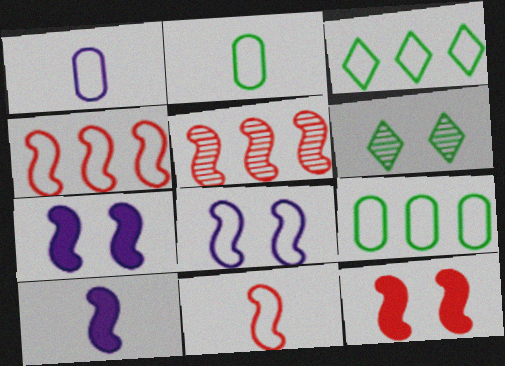[[5, 11, 12]]